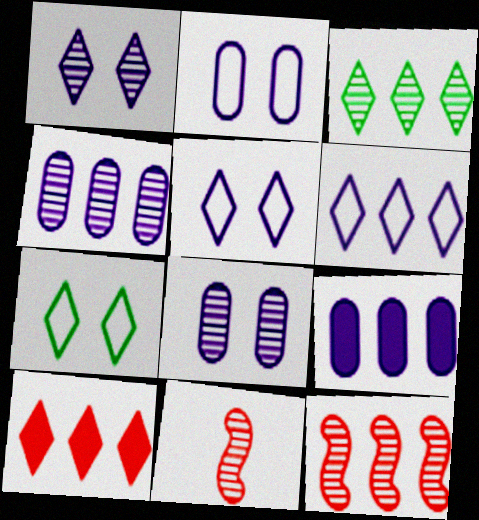[[3, 4, 12], 
[3, 6, 10], 
[3, 8, 11], 
[7, 9, 11]]